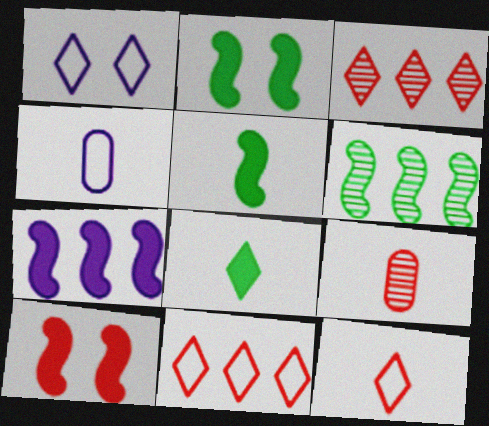[[1, 3, 8], 
[2, 3, 4], 
[5, 7, 10], 
[9, 10, 11]]